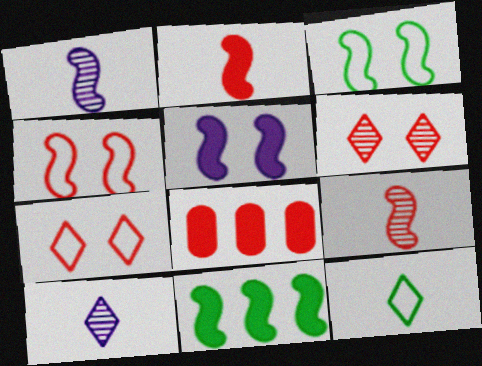[[1, 4, 11], 
[2, 5, 11], 
[3, 8, 10], 
[7, 8, 9]]